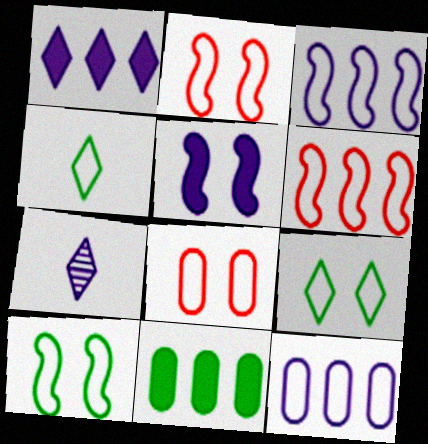[[2, 4, 12], 
[2, 7, 11], 
[3, 4, 8], 
[5, 7, 12]]